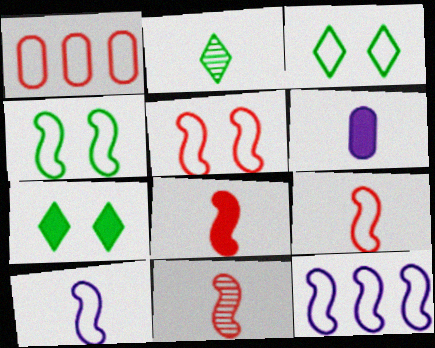[[1, 3, 10], 
[2, 6, 9], 
[4, 9, 12], 
[8, 9, 11]]